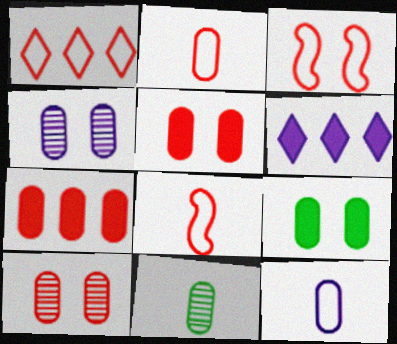[[1, 2, 3], 
[2, 7, 10], 
[3, 6, 11]]